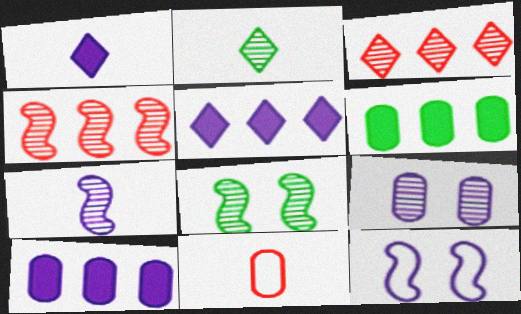[[2, 4, 9], 
[4, 7, 8], 
[5, 8, 11], 
[6, 9, 11]]